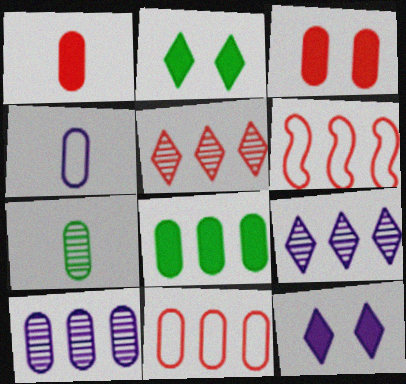[[1, 4, 7], 
[6, 7, 12], 
[6, 8, 9], 
[8, 10, 11]]